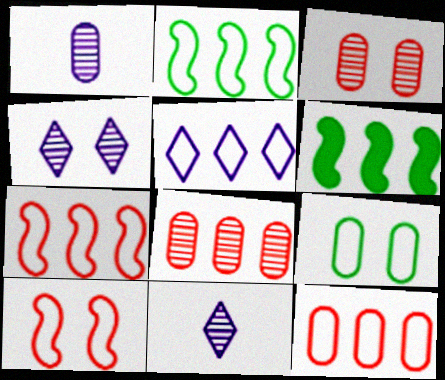[[2, 5, 12], 
[5, 6, 8]]